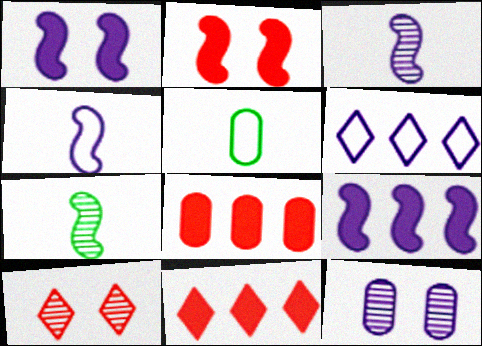[[5, 8, 12], 
[5, 9, 10]]